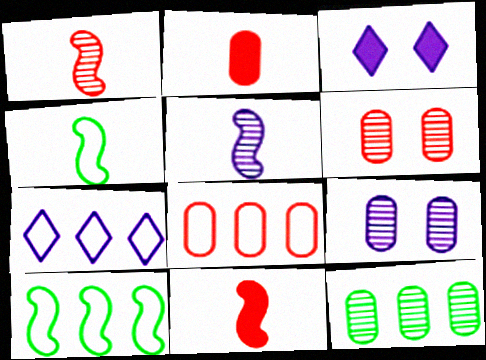[[2, 6, 8], 
[4, 5, 11], 
[7, 8, 10]]